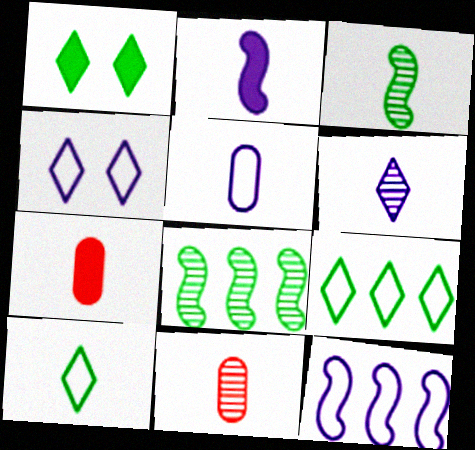[[1, 11, 12], 
[2, 5, 6], 
[2, 10, 11], 
[3, 6, 11], 
[4, 5, 12], 
[4, 7, 8]]